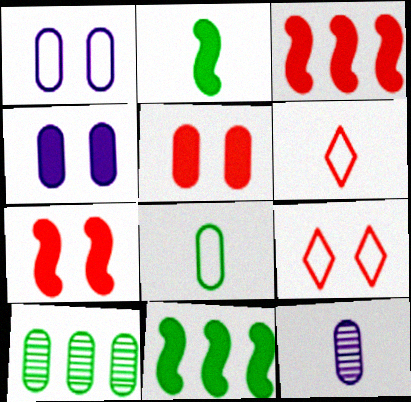[[2, 6, 12], 
[9, 11, 12]]